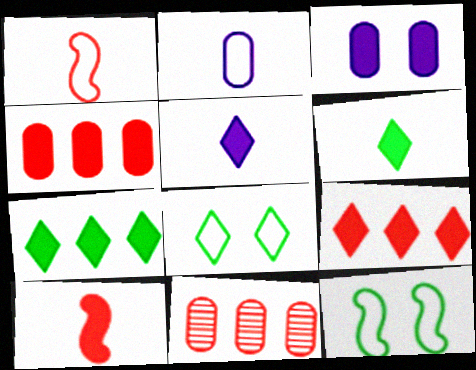[[3, 7, 10], 
[5, 11, 12]]